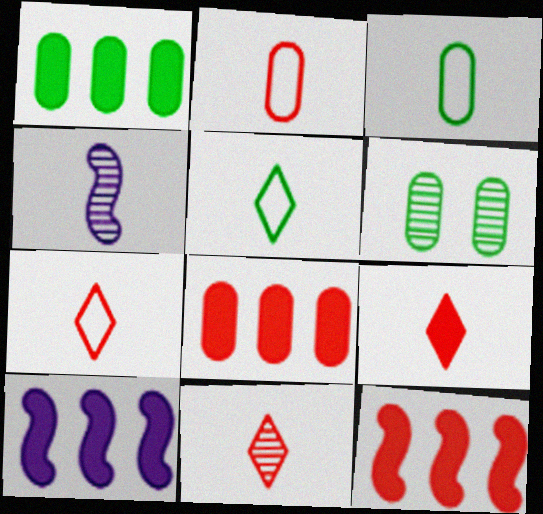[[1, 3, 6], 
[3, 4, 9], 
[6, 7, 10], 
[7, 9, 11]]